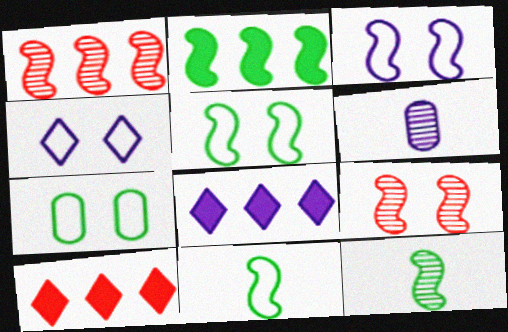[[2, 5, 12], 
[3, 6, 8], 
[5, 6, 10]]